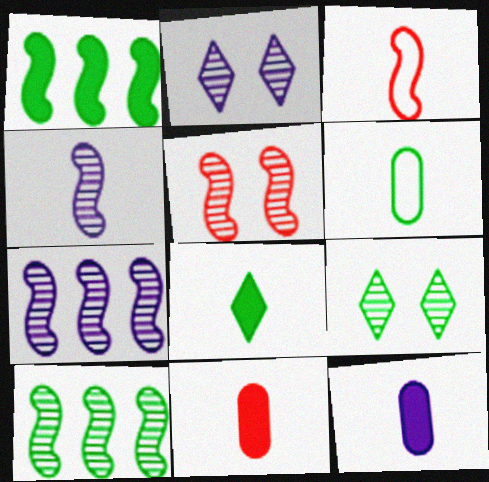[[1, 6, 9], 
[4, 5, 10]]